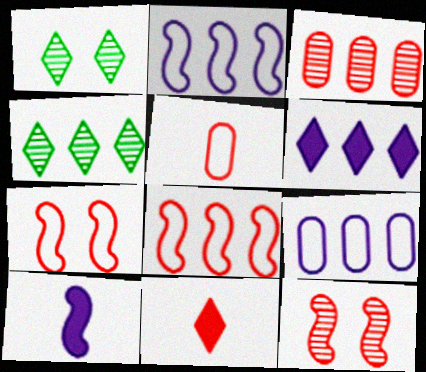[[3, 7, 11]]